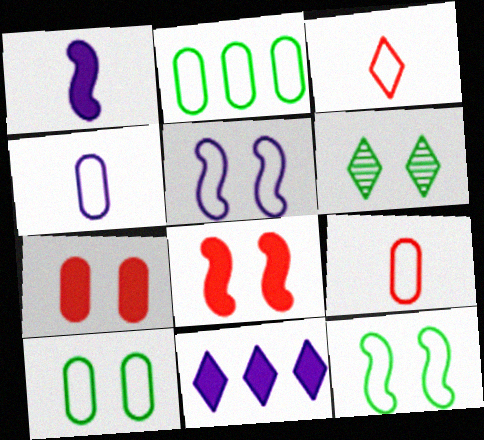[[2, 3, 5], 
[3, 6, 11], 
[5, 6, 7]]